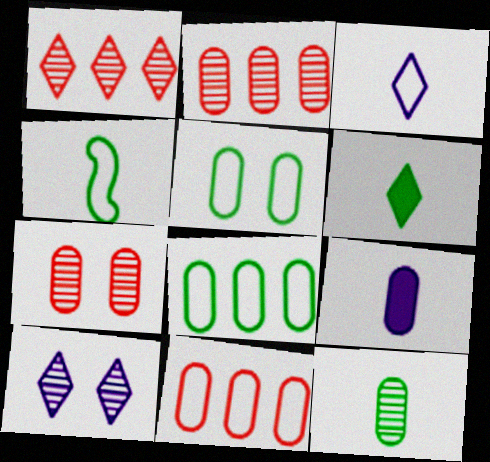[[2, 5, 9], 
[4, 6, 12], 
[7, 8, 9]]